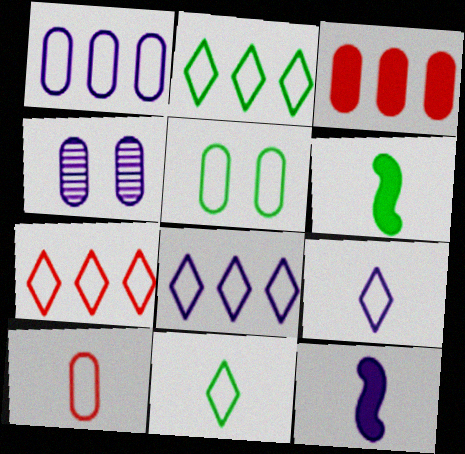[[1, 5, 10], 
[2, 7, 8], 
[4, 6, 7], 
[4, 8, 12]]